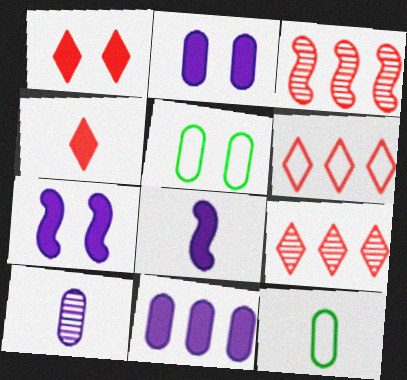[[5, 8, 9], 
[7, 9, 12]]